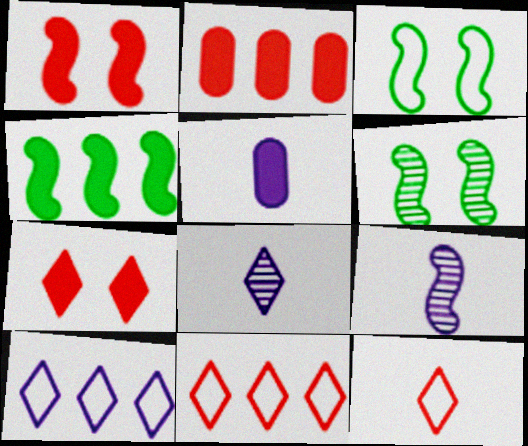[[2, 3, 8], 
[4, 5, 7], 
[5, 6, 11]]